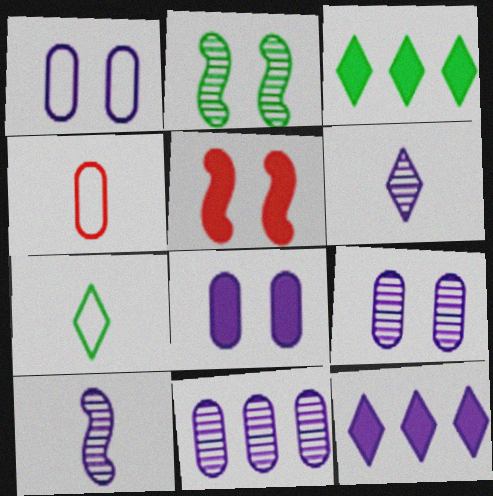[[1, 8, 9], 
[1, 10, 12], 
[2, 4, 12], 
[5, 7, 11]]